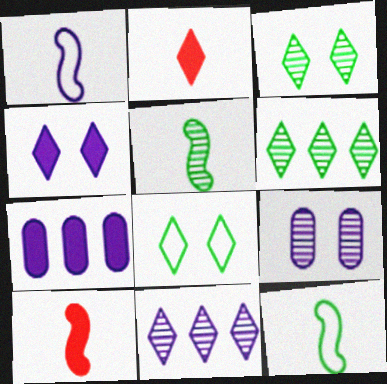[[1, 5, 10], 
[2, 8, 11]]